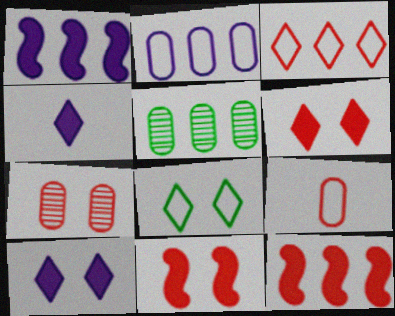[[1, 3, 5]]